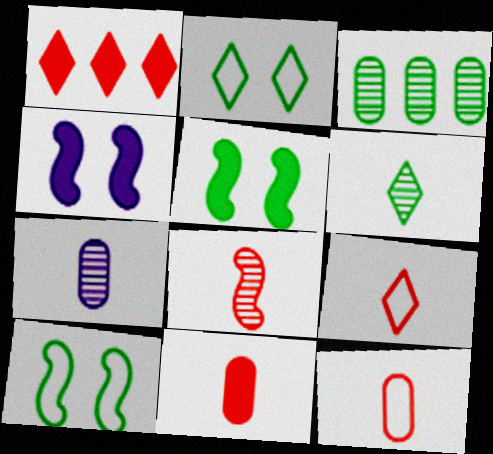[[1, 7, 10], 
[3, 4, 9], 
[6, 7, 8], 
[8, 9, 11]]